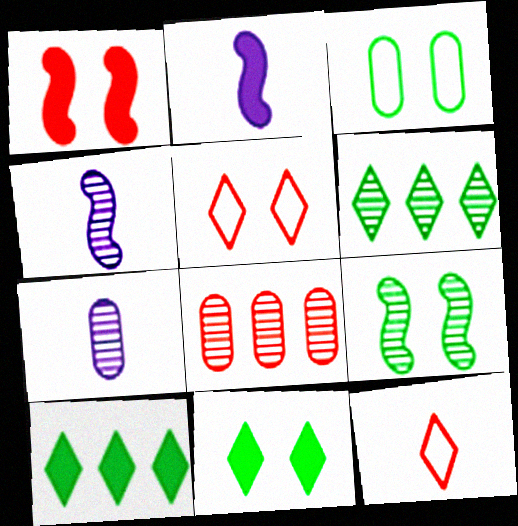[[1, 8, 12], 
[3, 9, 11]]